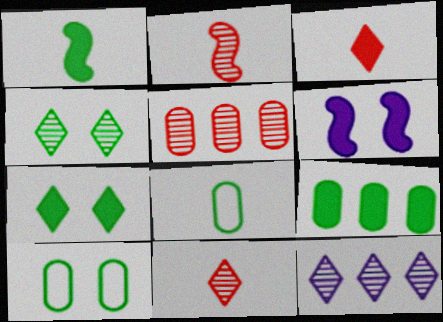[[1, 7, 9], 
[3, 6, 9], 
[4, 11, 12]]